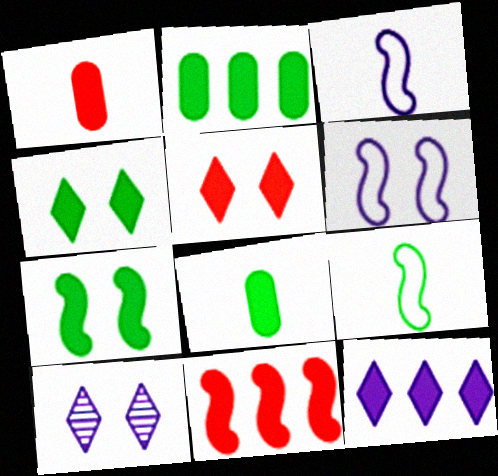[[1, 5, 11], 
[1, 7, 12], 
[2, 11, 12]]